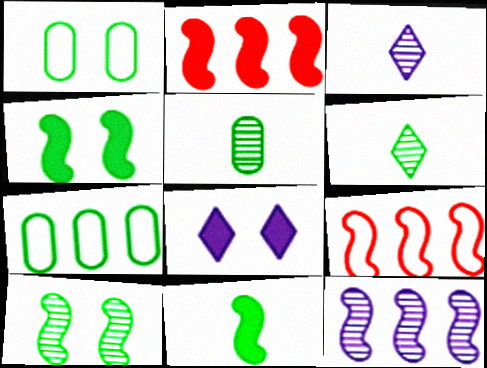[[1, 2, 3], 
[4, 6, 7], 
[5, 8, 9]]